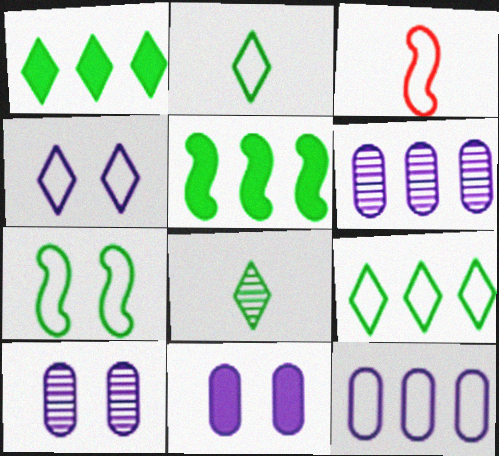[[1, 3, 10]]